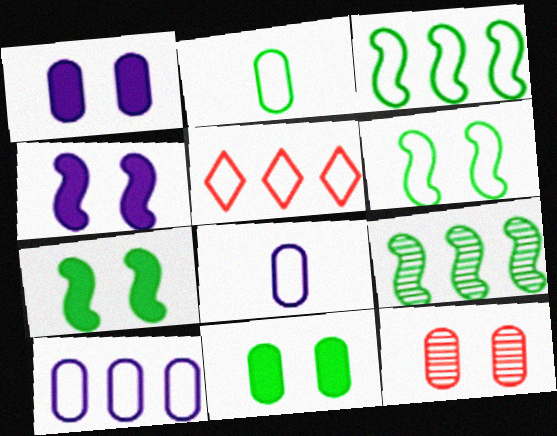[[3, 5, 10], 
[5, 6, 8]]